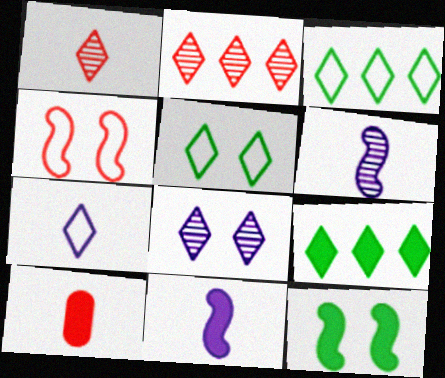[[2, 4, 10]]